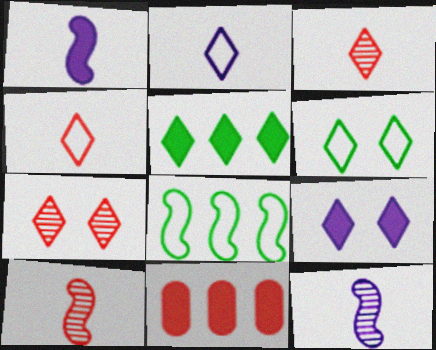[[2, 5, 7], 
[6, 7, 9], 
[6, 11, 12]]